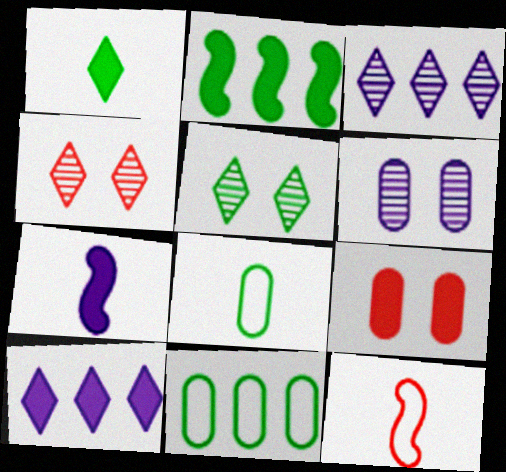[[2, 5, 8], 
[4, 7, 11]]